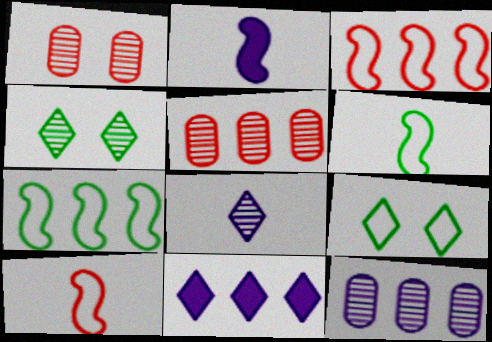[[1, 6, 11], 
[2, 5, 9], 
[5, 7, 11]]